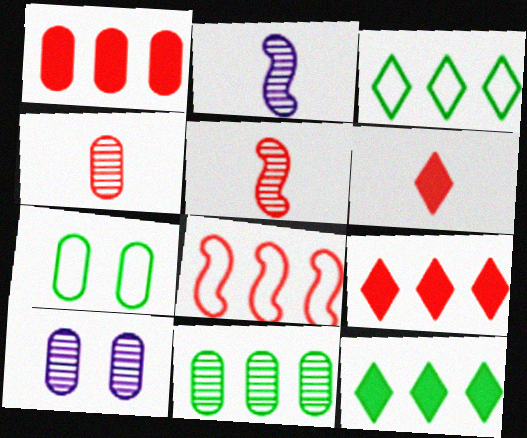[[2, 7, 9], 
[4, 10, 11]]